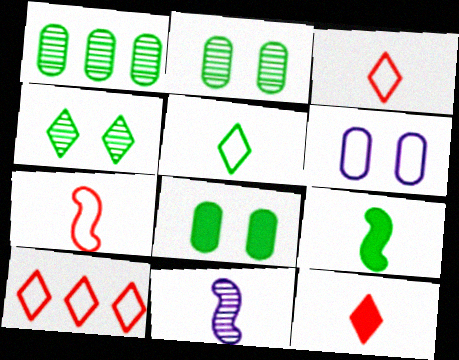[[7, 9, 11], 
[8, 10, 11]]